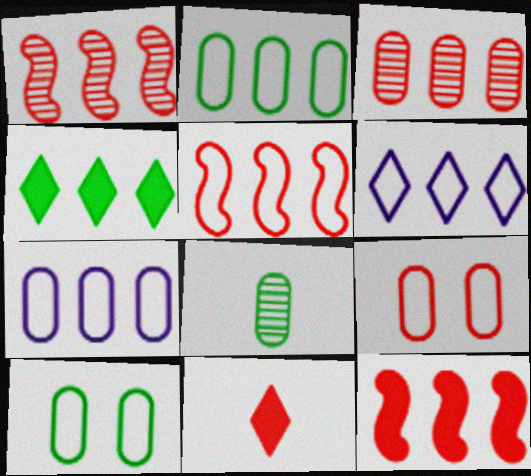[[1, 4, 7], 
[1, 5, 12], 
[1, 9, 11], 
[2, 5, 6]]